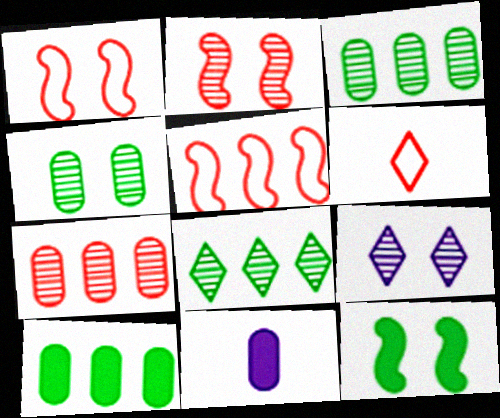[[1, 8, 11], 
[2, 4, 9]]